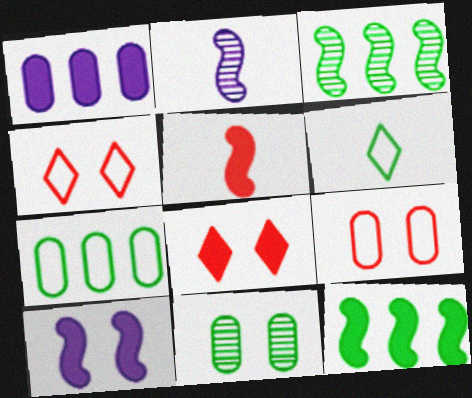[[2, 7, 8], 
[4, 10, 11], 
[5, 10, 12], 
[6, 11, 12]]